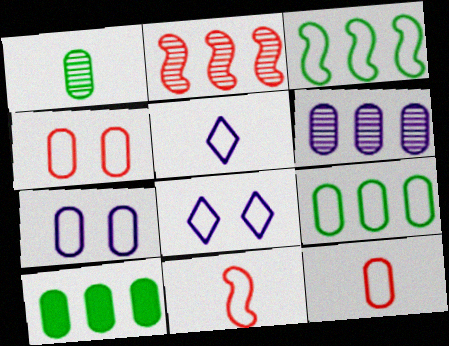[[3, 4, 5], 
[3, 8, 12], 
[7, 9, 12], 
[8, 9, 11]]